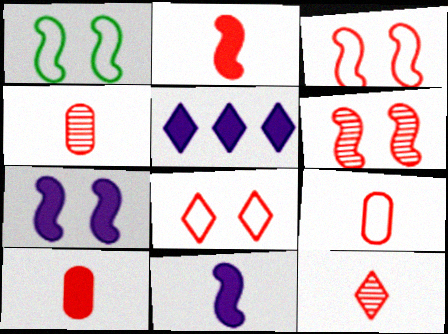[[1, 4, 5], 
[1, 6, 7], 
[2, 9, 12], 
[4, 9, 10]]